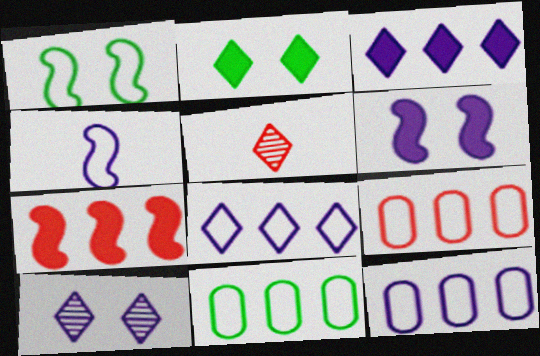[[2, 5, 8], 
[5, 6, 11], 
[9, 11, 12]]